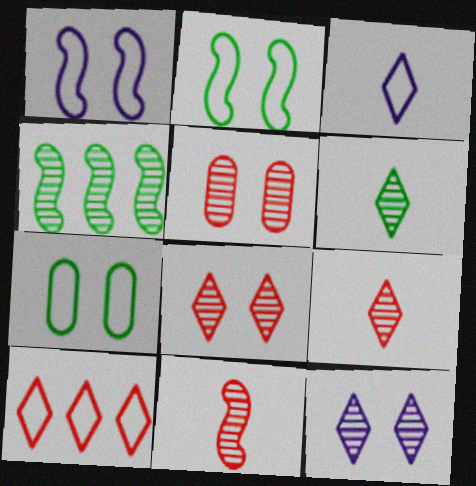[]